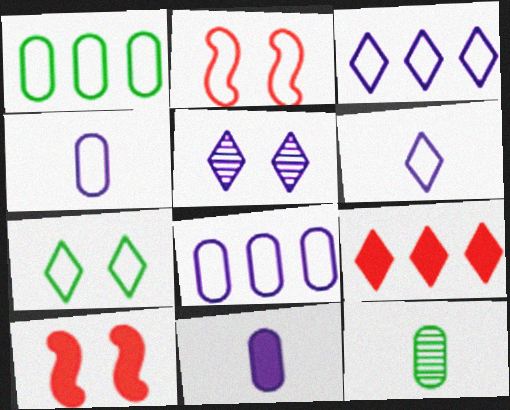[[1, 2, 6], 
[3, 10, 12]]